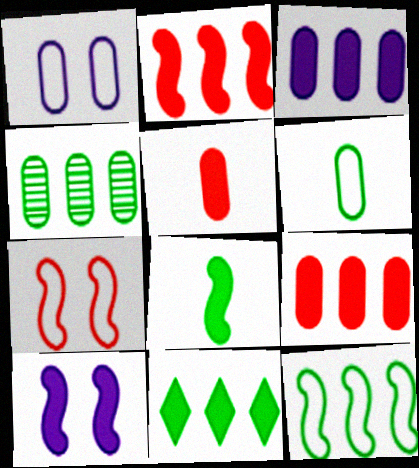[[1, 4, 5], 
[2, 3, 11], 
[2, 8, 10], 
[4, 11, 12], 
[5, 10, 11]]